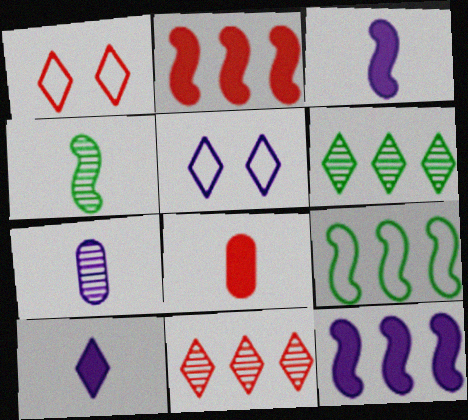[[1, 6, 10], 
[5, 7, 12]]